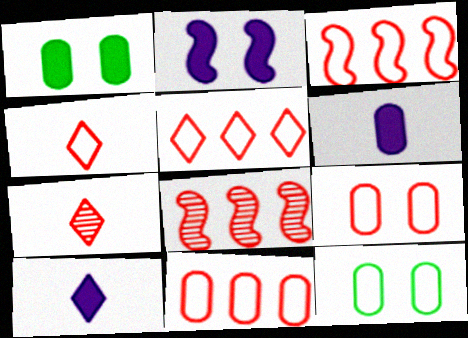[[3, 4, 9], 
[3, 5, 11], 
[8, 10, 12]]